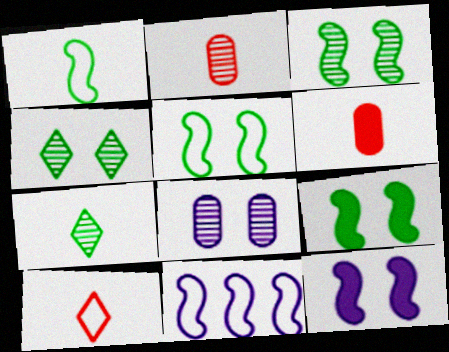[[3, 5, 9], 
[4, 6, 11]]